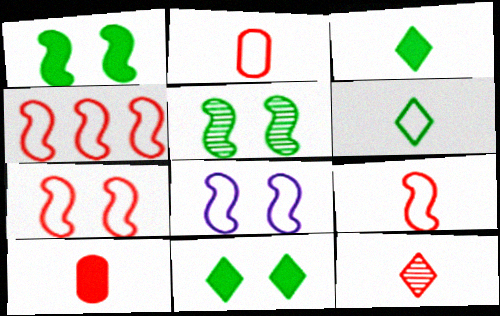[[4, 7, 9], 
[9, 10, 12]]